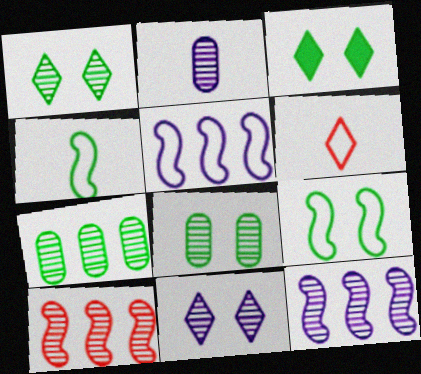[[1, 2, 10], 
[2, 11, 12], 
[3, 4, 7], 
[3, 8, 9]]